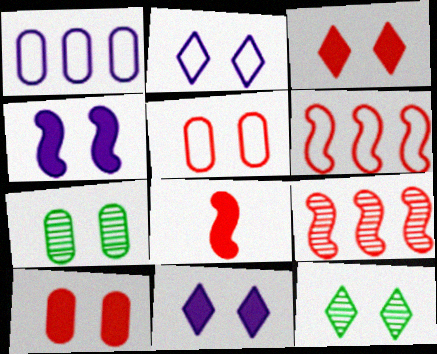[[1, 8, 12], 
[2, 3, 12], 
[4, 5, 12]]